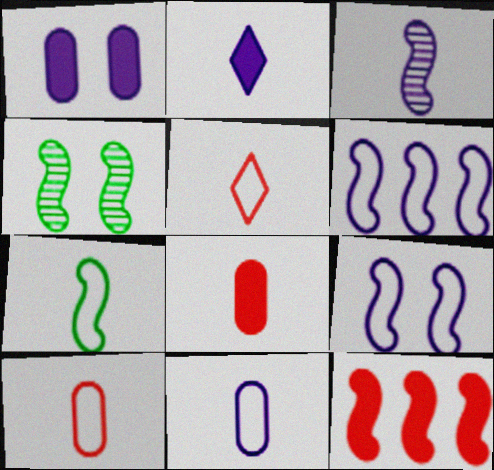[[2, 3, 11], 
[5, 7, 11]]